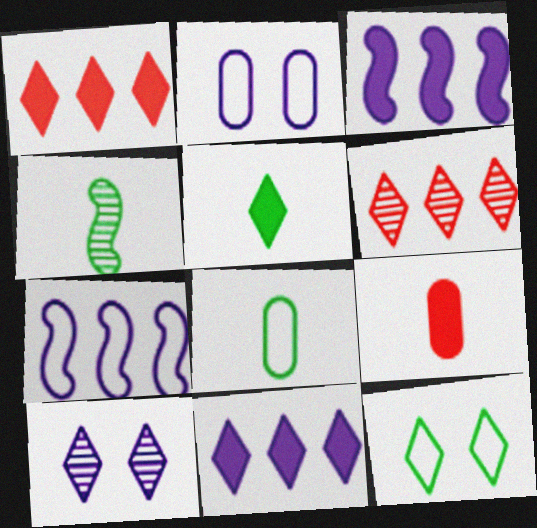[[1, 2, 4], 
[4, 5, 8]]